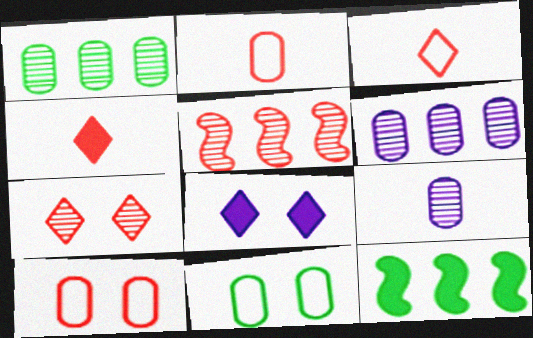[[4, 5, 10]]